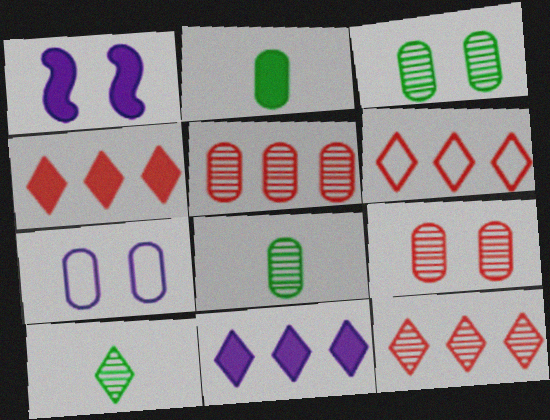[[1, 2, 4], 
[1, 6, 8], 
[2, 5, 7], 
[4, 6, 12]]